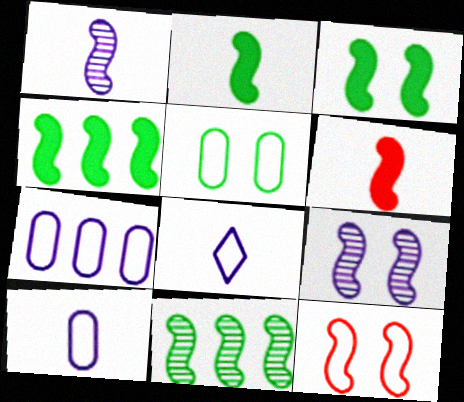[[1, 4, 12], 
[2, 3, 4], 
[3, 9, 12]]